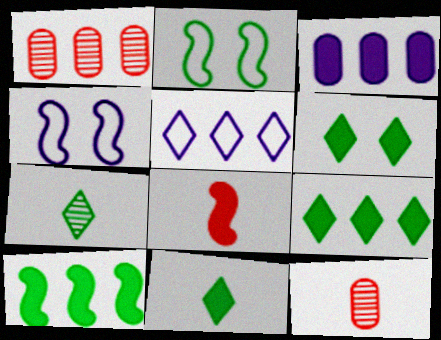[[1, 4, 11], 
[1, 5, 10], 
[3, 6, 8], 
[4, 9, 12], 
[6, 9, 11]]